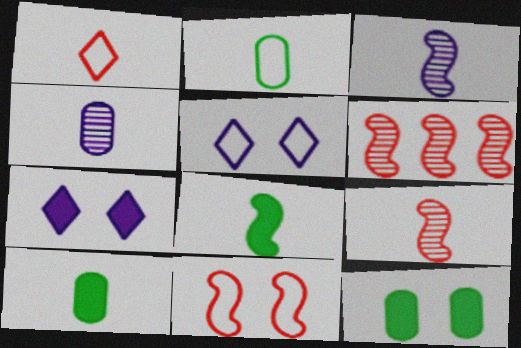[[1, 3, 10], 
[1, 4, 8], 
[2, 6, 7], 
[5, 6, 10]]